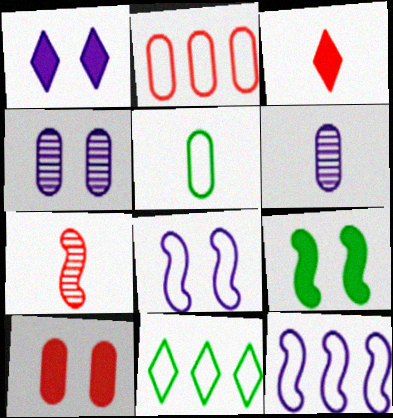[[1, 4, 8], 
[1, 6, 12], 
[1, 9, 10], 
[2, 11, 12], 
[7, 9, 12]]